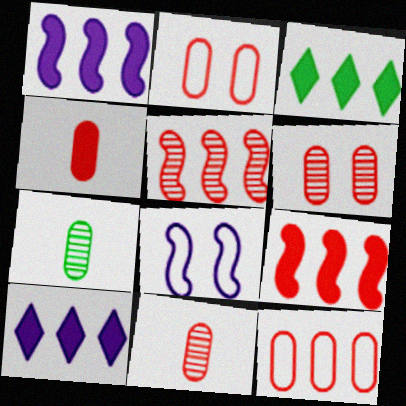[[3, 8, 11], 
[4, 6, 12]]